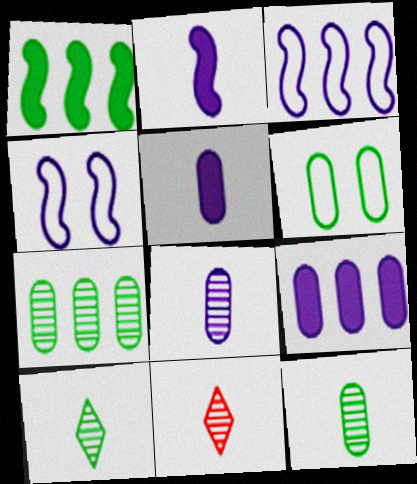[[1, 6, 10]]